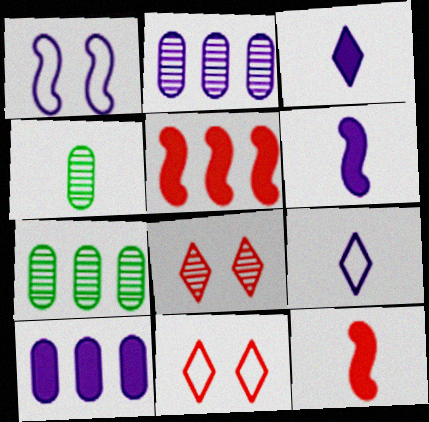[[1, 2, 3], 
[4, 9, 12], 
[6, 7, 11]]